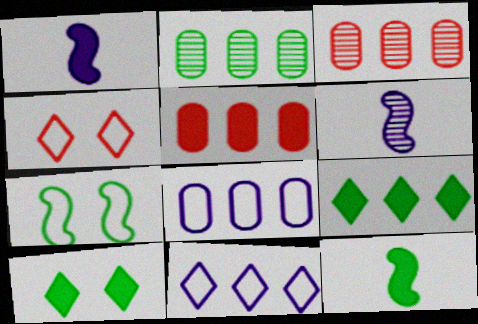[[1, 2, 4], 
[1, 5, 10], 
[2, 5, 8]]